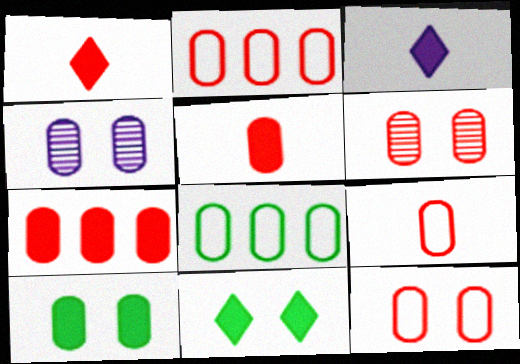[[2, 5, 6], 
[2, 9, 12], 
[4, 5, 8], 
[4, 10, 12], 
[6, 7, 9]]